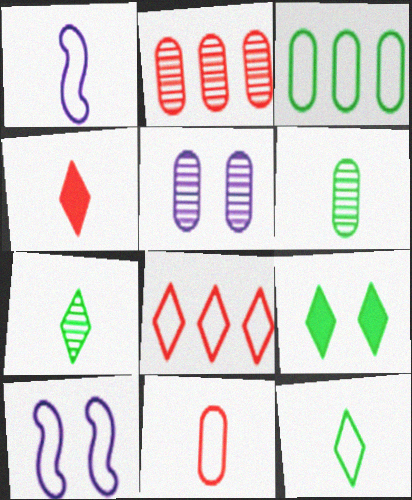[[1, 2, 9], 
[1, 4, 6], 
[1, 11, 12], 
[2, 5, 6]]